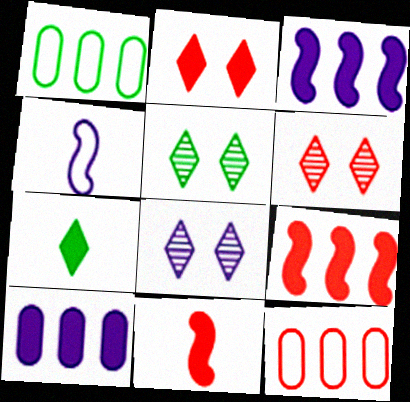[[1, 8, 11], 
[4, 8, 10], 
[5, 6, 8], 
[6, 11, 12]]